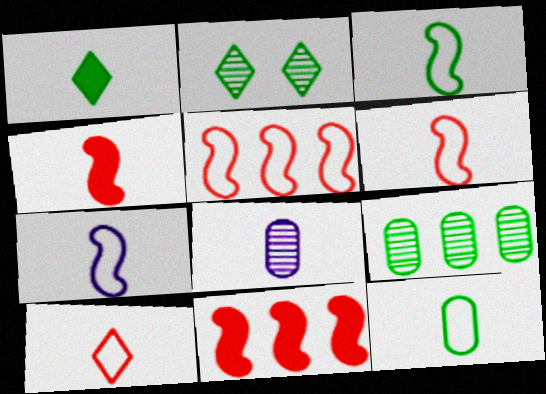[[1, 6, 8], 
[3, 6, 7], 
[7, 10, 12]]